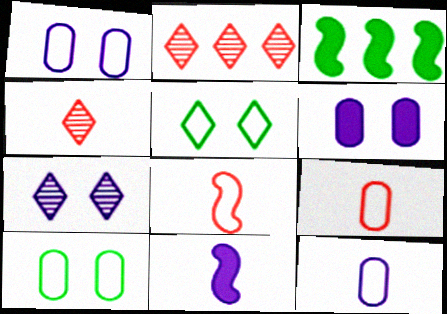[[1, 3, 4], 
[2, 10, 11], 
[3, 7, 9]]